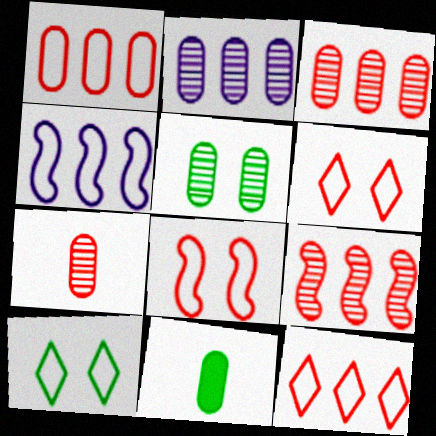[[2, 5, 7]]